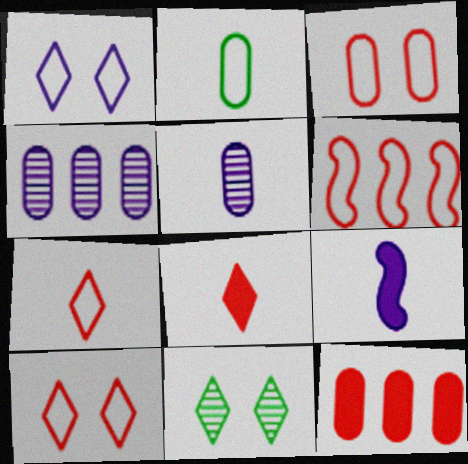[[1, 2, 6], 
[1, 4, 9], 
[3, 6, 7]]